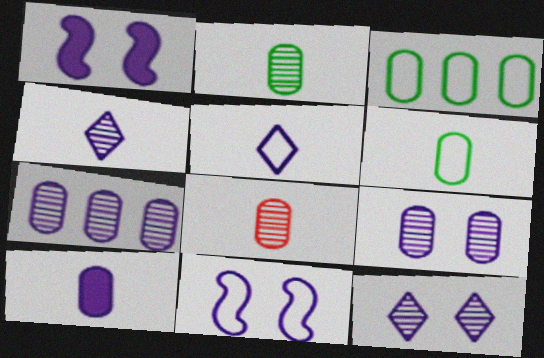[[1, 5, 7], 
[6, 8, 10]]